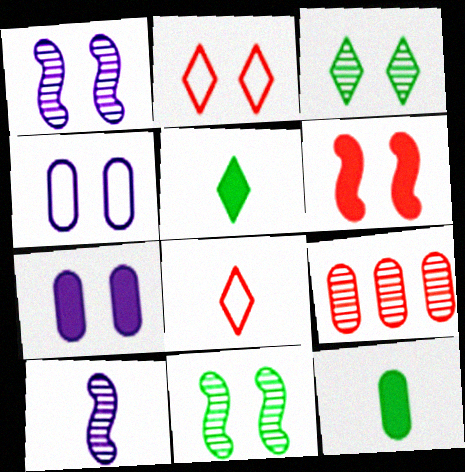[[2, 7, 11], 
[3, 4, 6], 
[3, 9, 10], 
[4, 9, 12], 
[6, 8, 9], 
[8, 10, 12]]